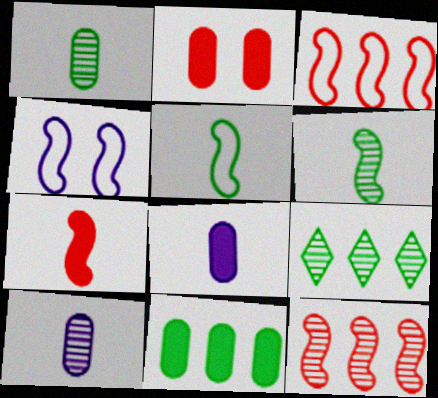[[2, 8, 11], 
[3, 4, 5]]